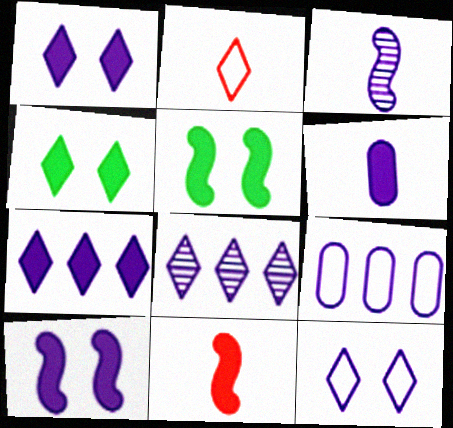[[1, 3, 9], 
[2, 4, 8], 
[6, 7, 10]]